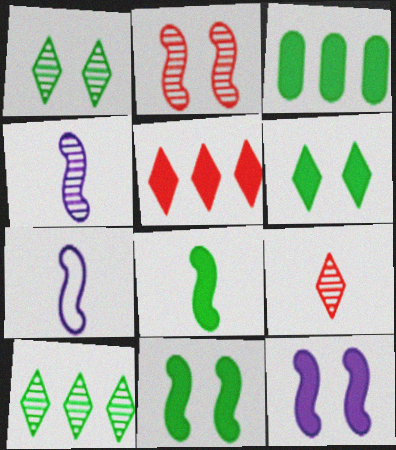[[3, 6, 8]]